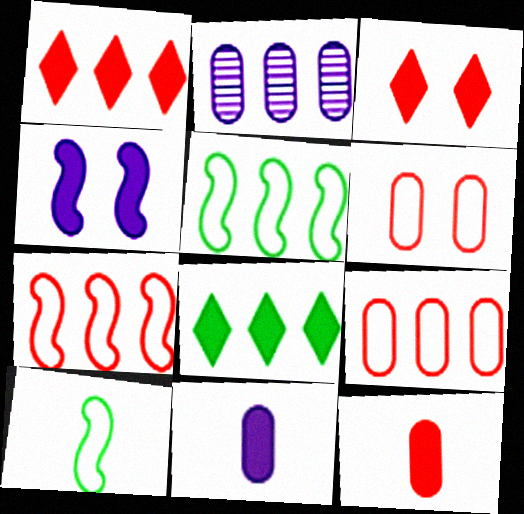[[1, 2, 5], 
[2, 3, 10], 
[2, 7, 8], 
[4, 8, 12]]